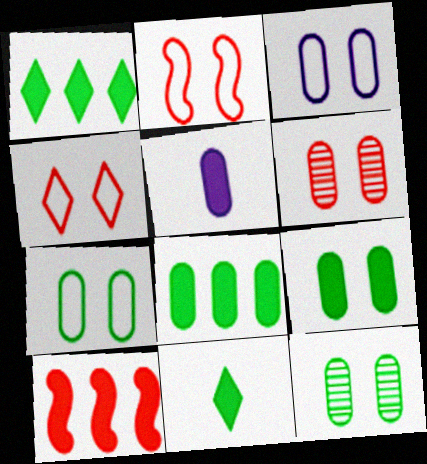[[3, 6, 9], 
[7, 9, 12]]